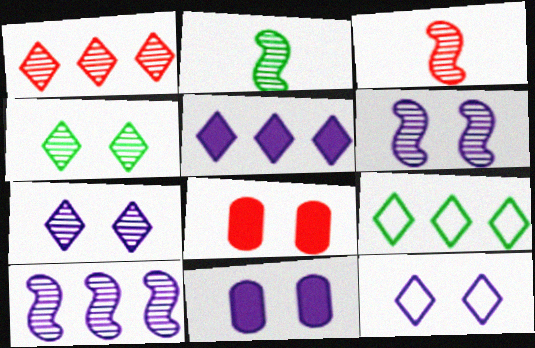[[1, 5, 9], 
[3, 9, 11], 
[6, 11, 12]]